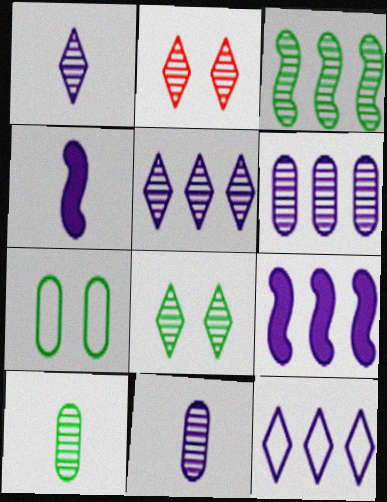[[2, 3, 11], 
[3, 8, 10], 
[6, 9, 12]]